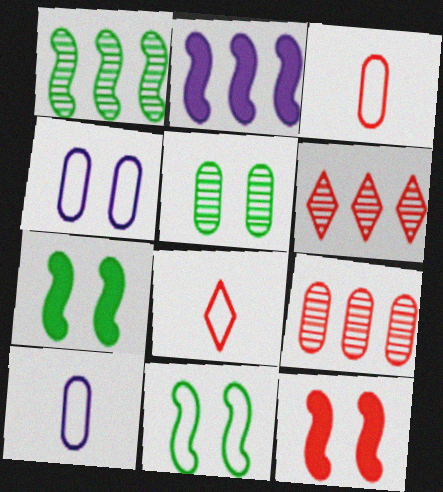[[2, 5, 8], 
[3, 6, 12], 
[6, 7, 10], 
[8, 9, 12]]